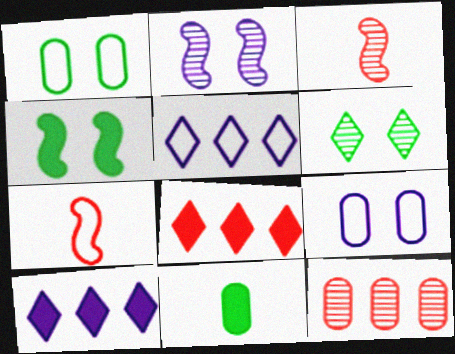[[1, 3, 10], 
[1, 4, 6], 
[1, 5, 7], 
[9, 11, 12]]